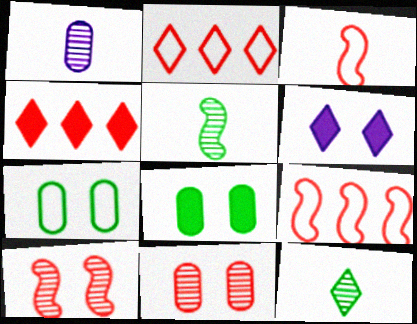[[2, 6, 12], 
[3, 4, 11], 
[6, 7, 10]]